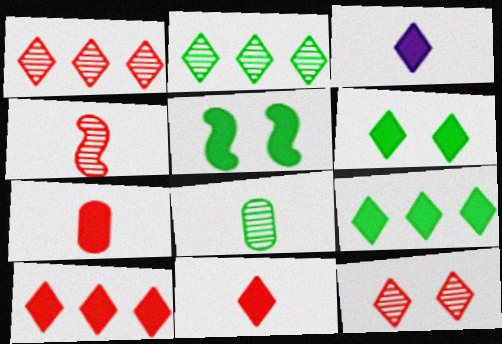[[3, 6, 10]]